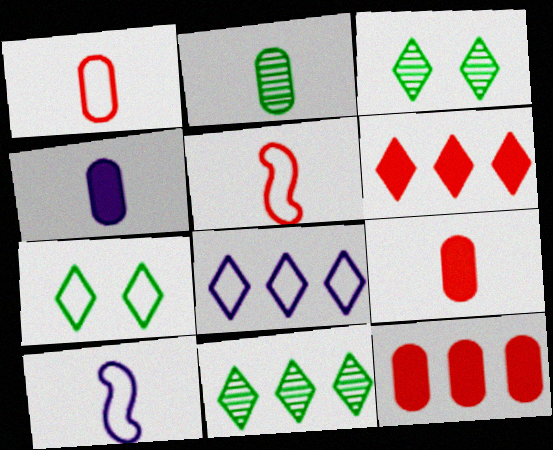[[1, 2, 4], 
[3, 10, 12], 
[6, 8, 11]]